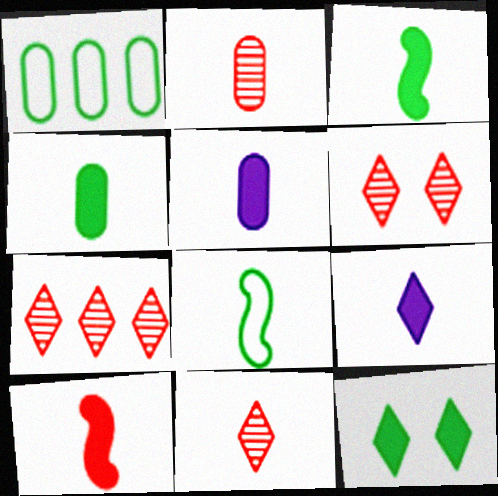[[2, 8, 9], 
[4, 9, 10], 
[5, 8, 11], 
[6, 7, 11]]